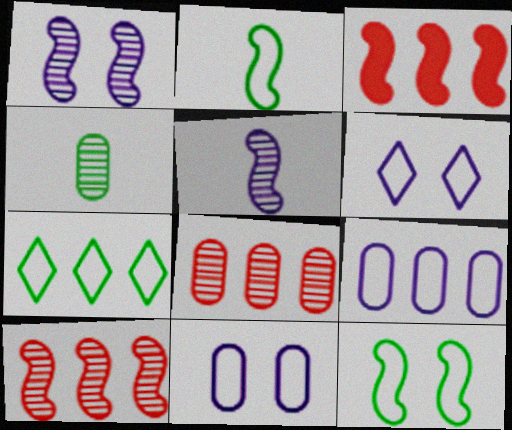[[1, 2, 3], 
[3, 4, 6], 
[3, 5, 12]]